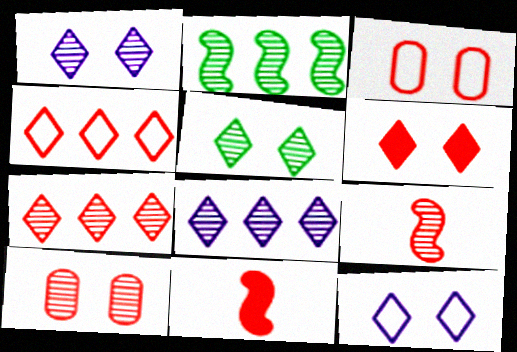[[3, 7, 11], 
[4, 10, 11], 
[5, 6, 12], 
[7, 9, 10]]